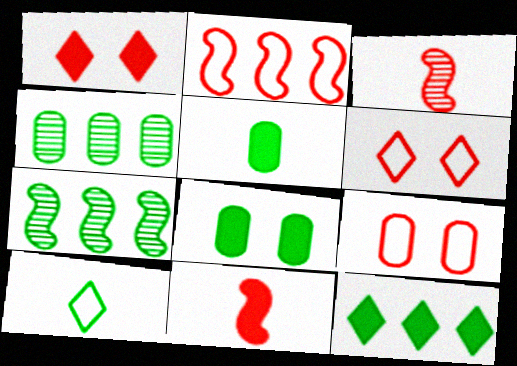[[7, 8, 10]]